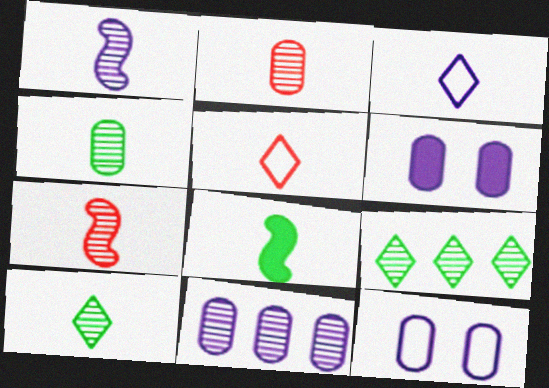[[1, 2, 10], 
[2, 3, 8]]